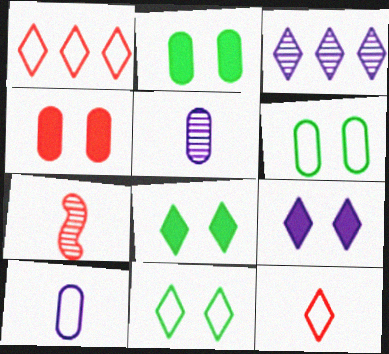[[1, 4, 7], 
[3, 8, 12]]